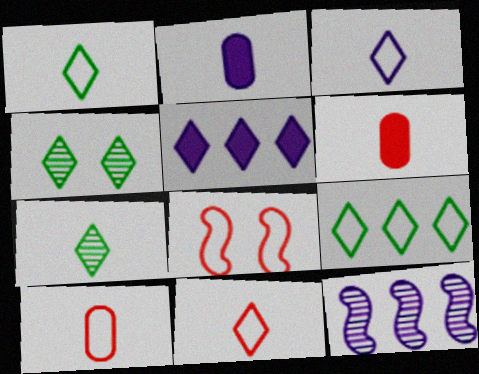[[1, 3, 11], 
[4, 5, 11]]